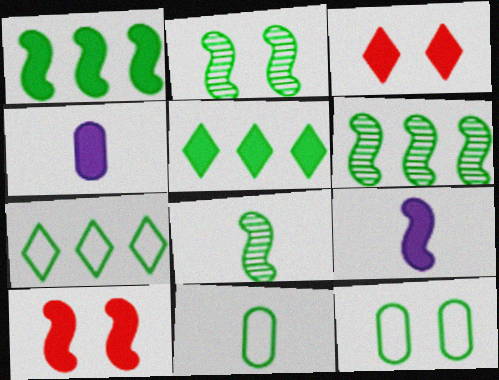[[1, 3, 4], 
[1, 9, 10], 
[2, 5, 11], 
[2, 6, 8], 
[4, 5, 10], 
[5, 8, 12]]